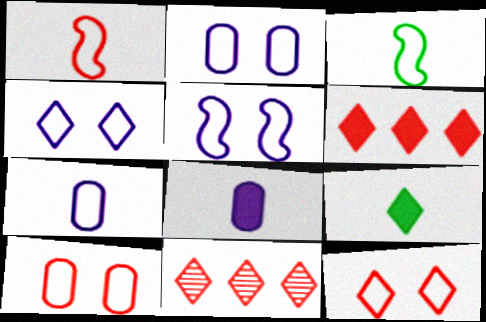[[2, 4, 5], 
[4, 9, 11]]